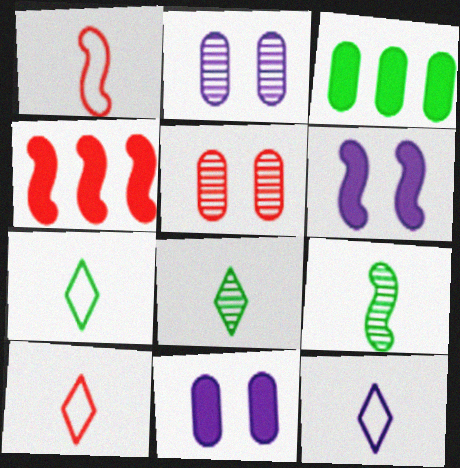[[2, 4, 7], 
[4, 5, 10], 
[7, 10, 12]]